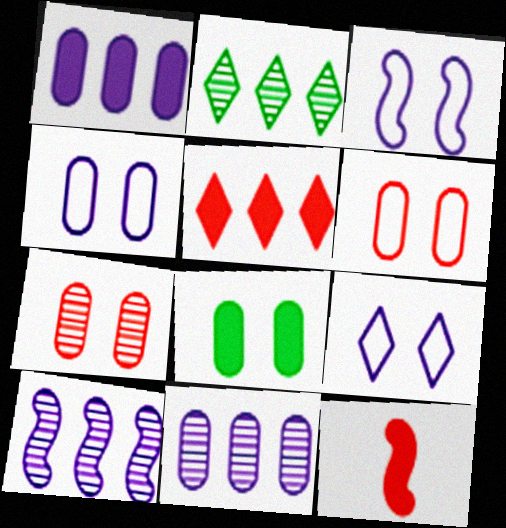[[2, 4, 12], 
[3, 4, 9], 
[4, 7, 8]]